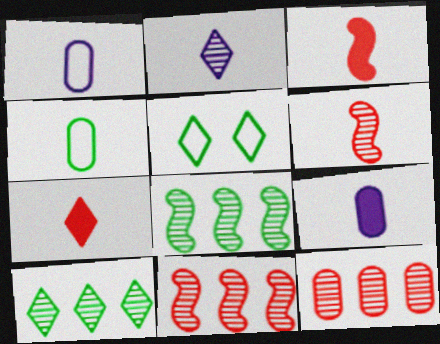[[2, 3, 4], 
[5, 9, 11]]